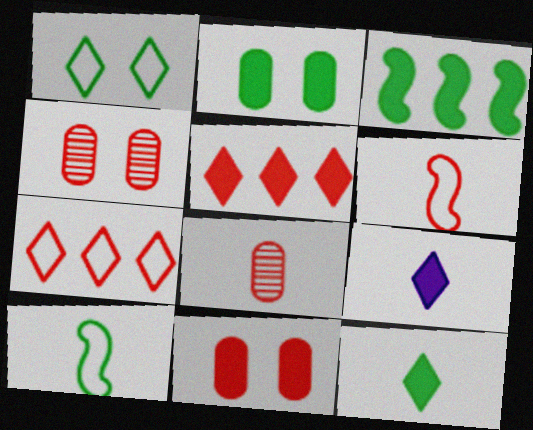[[2, 3, 12], 
[3, 9, 11], 
[4, 5, 6], 
[8, 9, 10]]